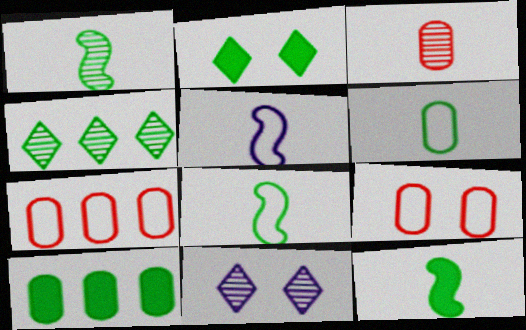[[1, 8, 12], 
[2, 10, 12], 
[7, 11, 12]]